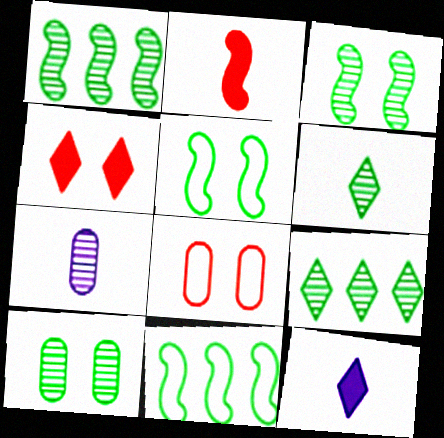[[1, 6, 10], 
[1, 8, 12], 
[4, 7, 11]]